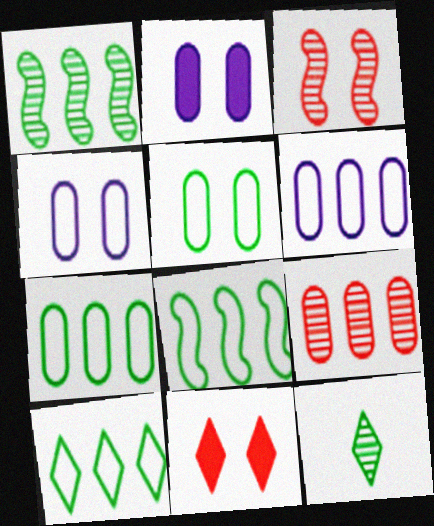[[7, 8, 10]]